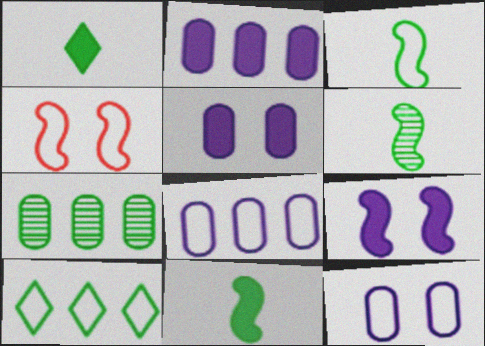[[3, 6, 11]]